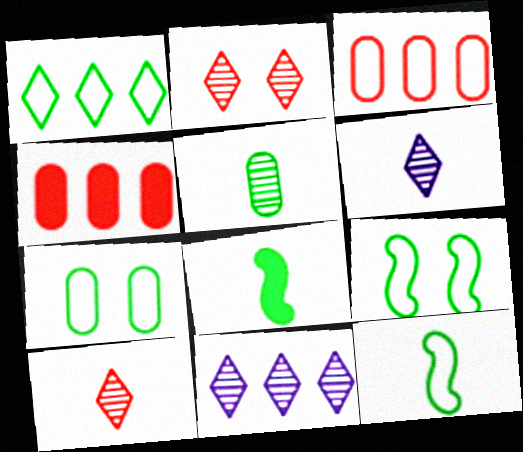[[1, 7, 12], 
[4, 6, 9]]